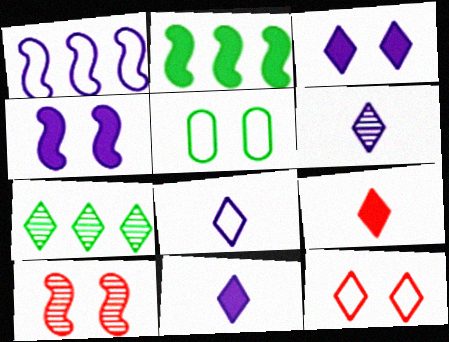[[3, 5, 10], 
[6, 8, 11], 
[7, 11, 12]]